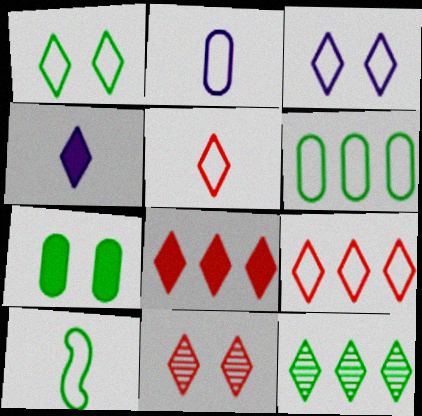[[1, 6, 10], 
[2, 5, 10], 
[5, 8, 11], 
[7, 10, 12]]